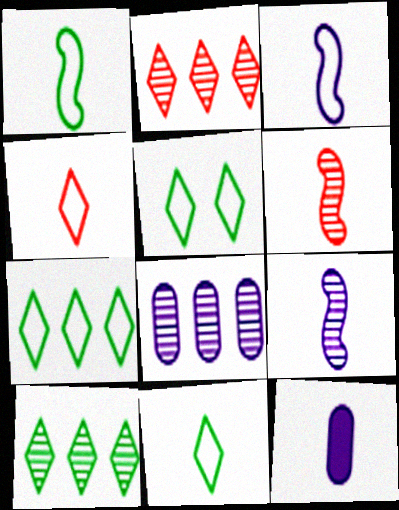[[5, 7, 11], 
[6, 11, 12]]